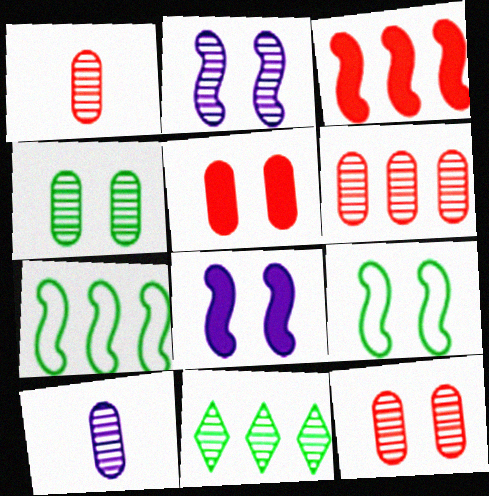[[1, 2, 11], 
[1, 6, 12], 
[4, 6, 10]]